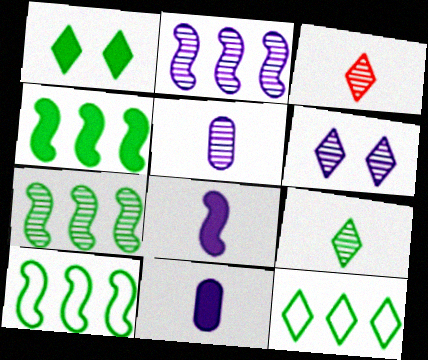[[1, 9, 12], 
[2, 5, 6], 
[4, 7, 10]]